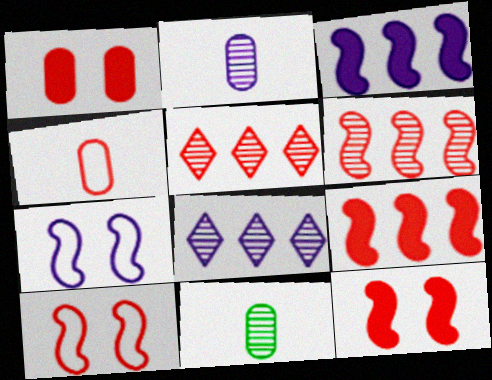[[4, 5, 12]]